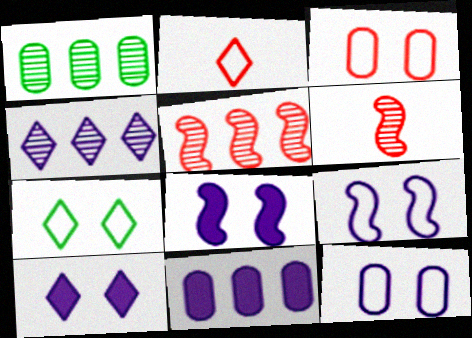[[1, 2, 8], 
[1, 4, 5], 
[3, 7, 9], 
[6, 7, 11]]